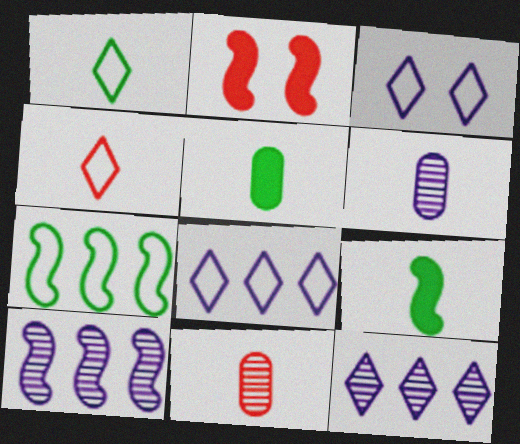[[4, 6, 9]]